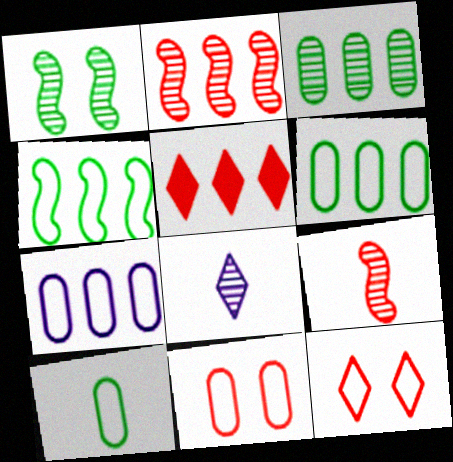[[5, 9, 11], 
[7, 10, 11]]